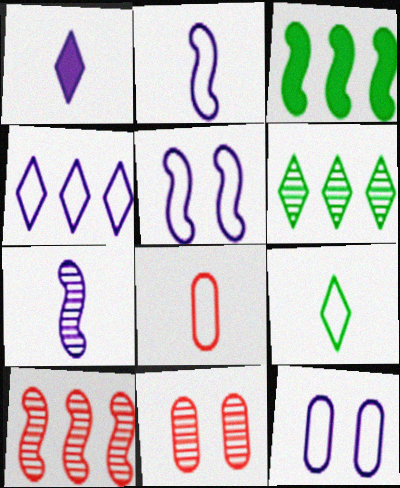[[2, 4, 12], 
[2, 8, 9], 
[6, 7, 11]]